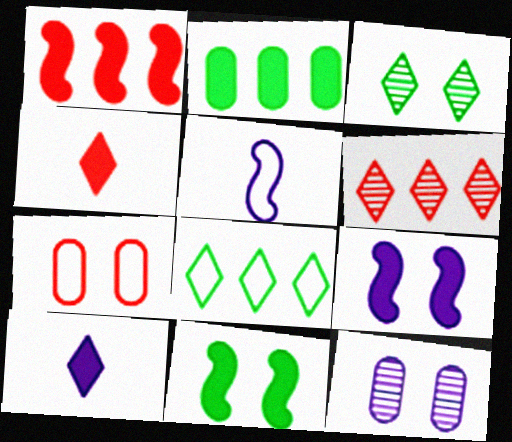[[2, 4, 9], 
[3, 7, 9], 
[5, 7, 8]]